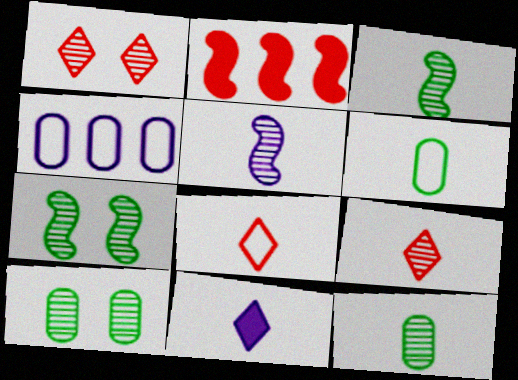[[5, 9, 12]]